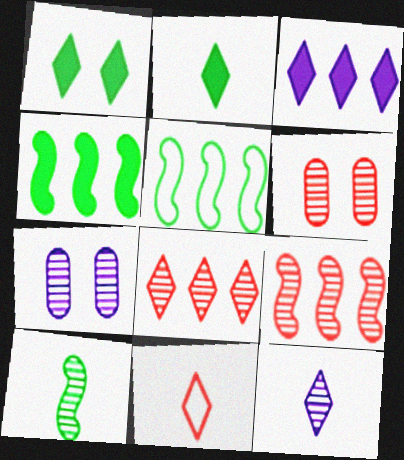[[2, 11, 12], 
[4, 7, 11], 
[7, 8, 10]]